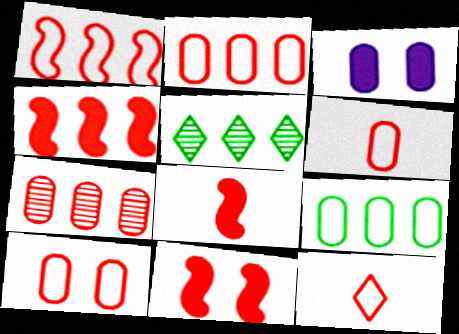[[1, 10, 12], 
[2, 6, 10], 
[4, 8, 11], 
[7, 11, 12]]